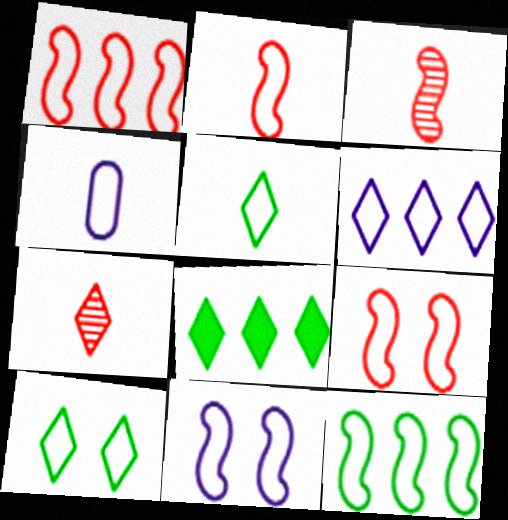[[1, 2, 9], 
[1, 4, 10], 
[2, 4, 5], 
[2, 11, 12], 
[4, 6, 11]]